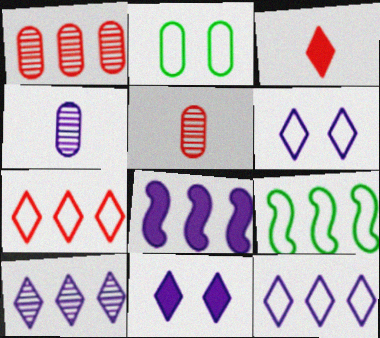[[4, 6, 8], 
[5, 9, 11]]